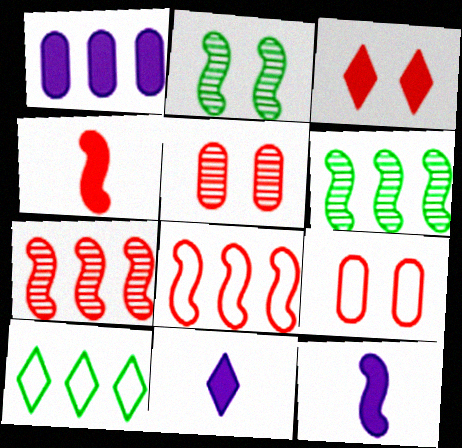[[1, 7, 10], 
[2, 8, 12], 
[5, 10, 12], 
[6, 9, 11]]